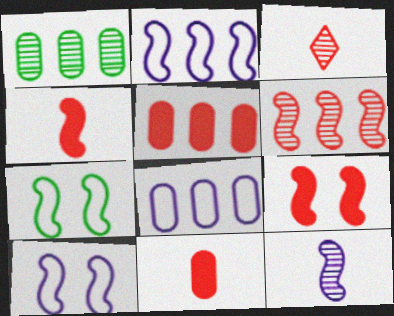[[1, 5, 8]]